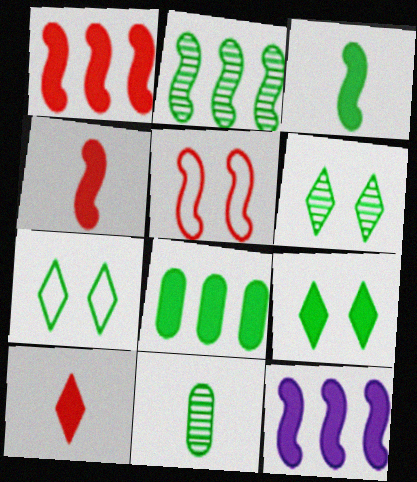[[2, 6, 11], 
[3, 8, 9], 
[6, 7, 9]]